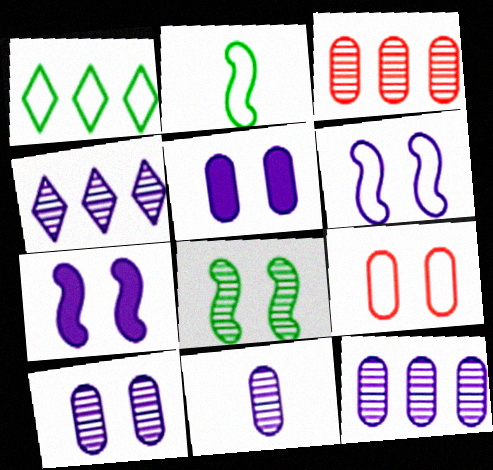[[10, 11, 12]]